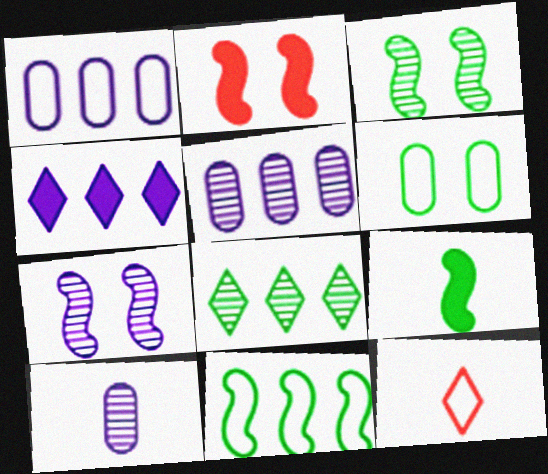[[3, 9, 11], 
[6, 8, 9], 
[9, 10, 12]]